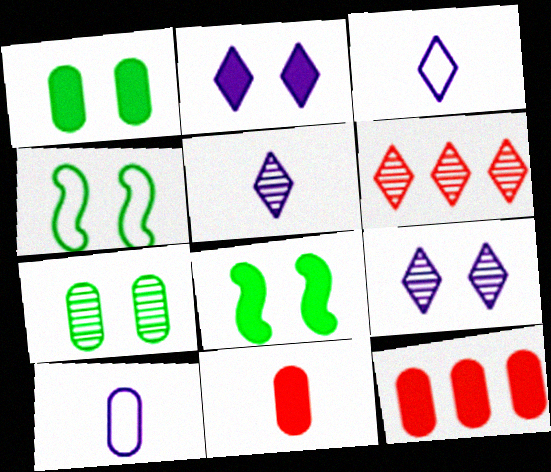[[4, 5, 12], 
[6, 8, 10], 
[7, 10, 12]]